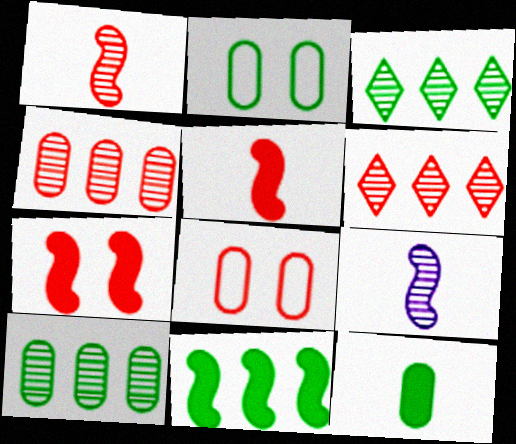[[2, 10, 12], 
[5, 6, 8]]